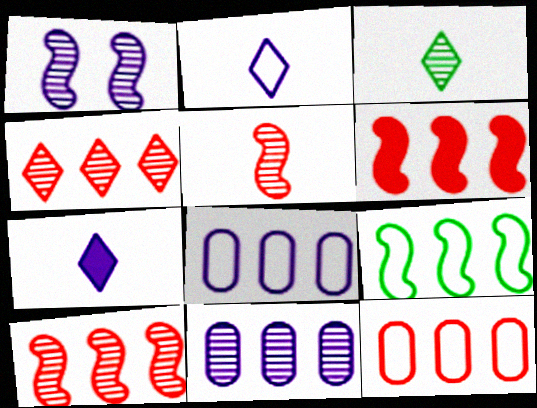[[1, 7, 8], 
[4, 6, 12]]